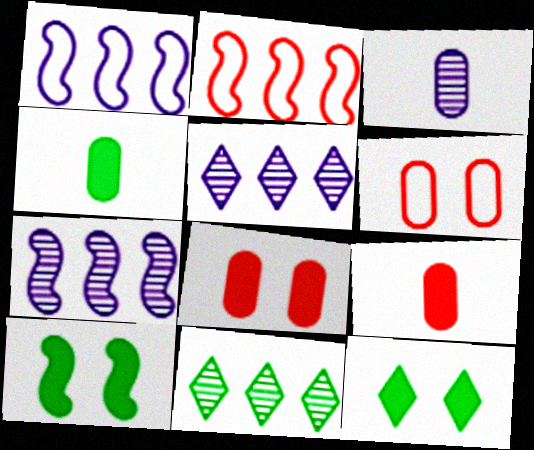[[2, 3, 12]]